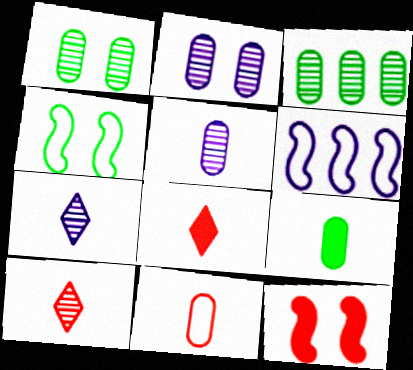[[1, 6, 8], 
[5, 9, 11]]